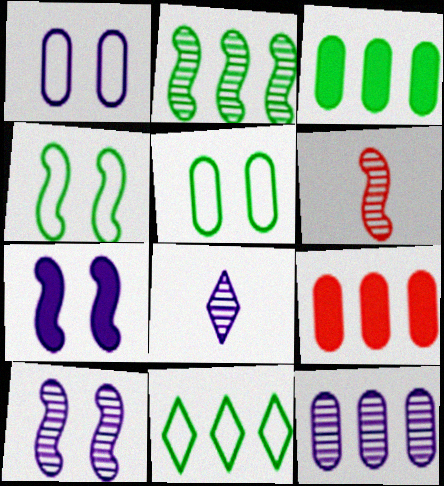[[2, 3, 11], 
[2, 6, 10], 
[4, 8, 9], 
[8, 10, 12]]